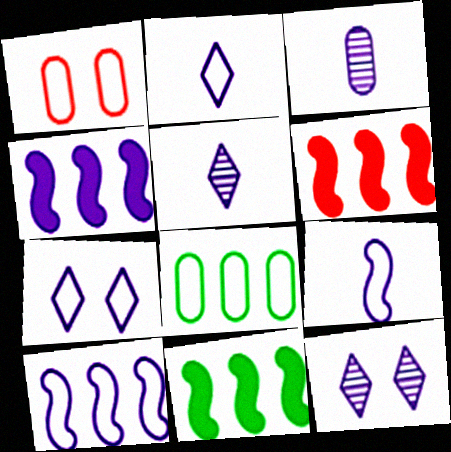[[1, 5, 11], 
[3, 4, 7], 
[4, 6, 11]]